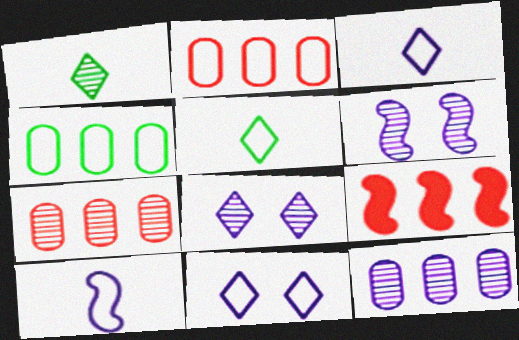[[1, 6, 7]]